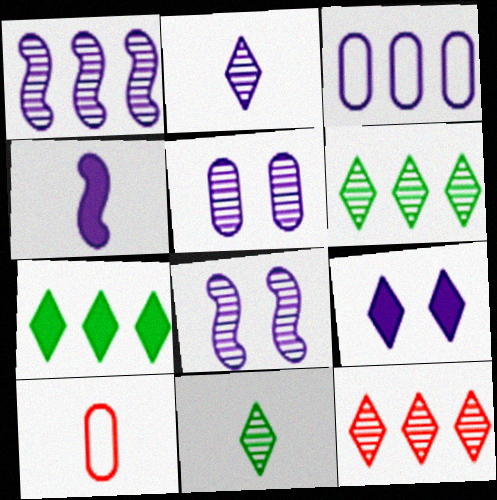[[1, 2, 5], 
[4, 10, 11], 
[7, 8, 10]]